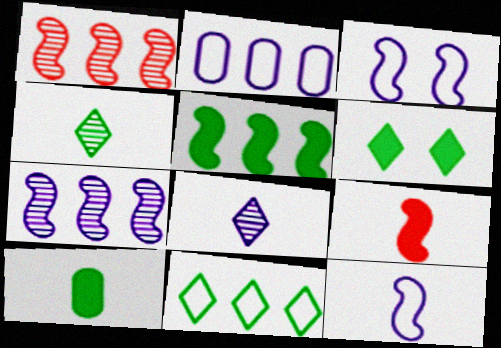[[4, 6, 11], 
[5, 6, 10]]